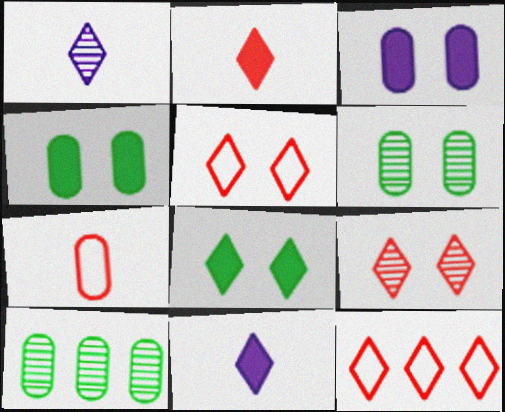[[1, 8, 12], 
[2, 9, 12], 
[3, 7, 10]]